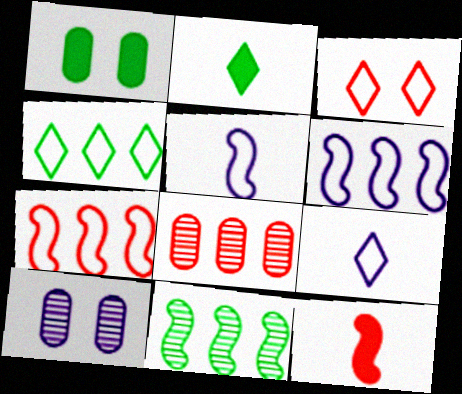[[2, 7, 10], 
[3, 4, 9], 
[3, 8, 12], 
[4, 10, 12]]